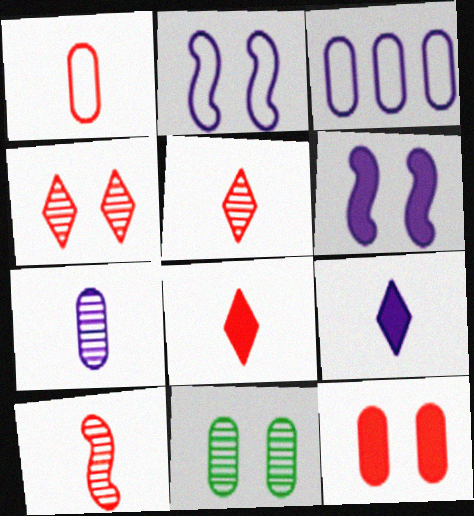[[1, 8, 10]]